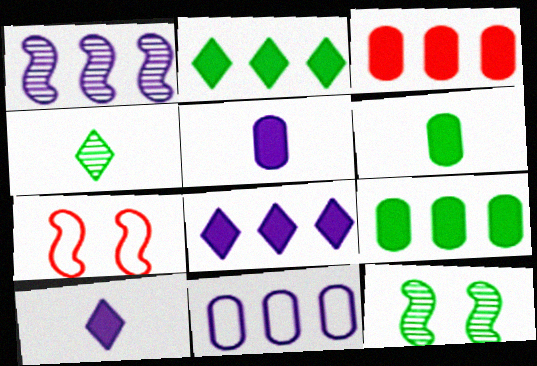[[1, 8, 11]]